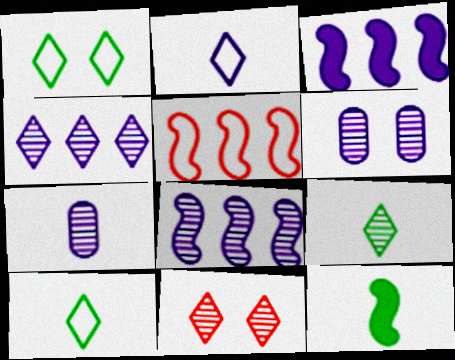[[2, 3, 6], 
[4, 9, 11]]